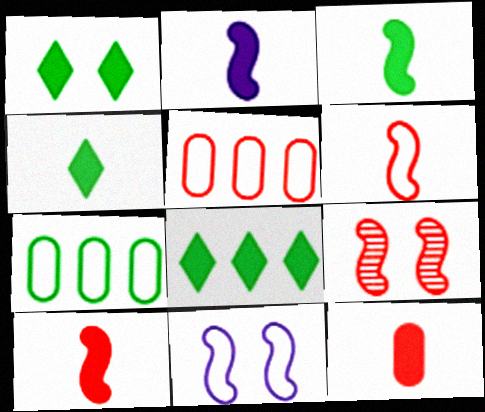[[1, 4, 8], 
[2, 3, 10], 
[2, 4, 12]]